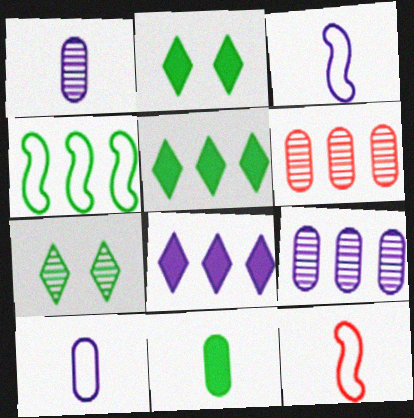[[2, 3, 6], 
[2, 9, 12], 
[4, 6, 8], 
[4, 7, 11]]